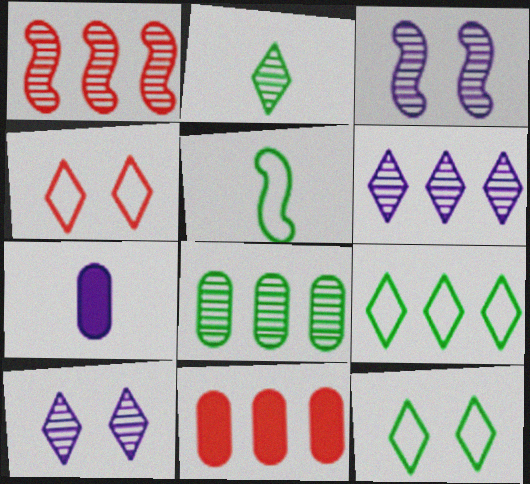[[1, 6, 8], 
[1, 7, 12], 
[5, 10, 11]]